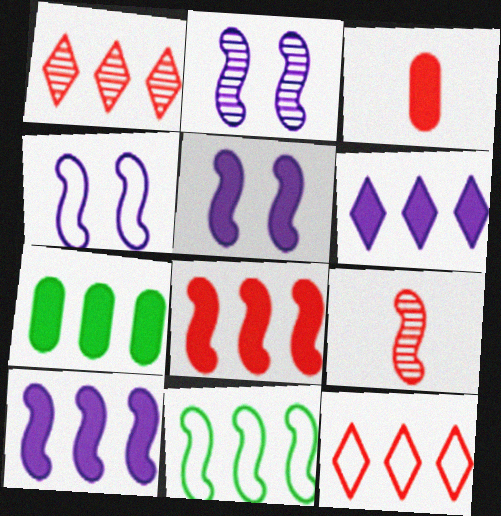[[2, 4, 5], 
[5, 9, 11], 
[6, 7, 8]]